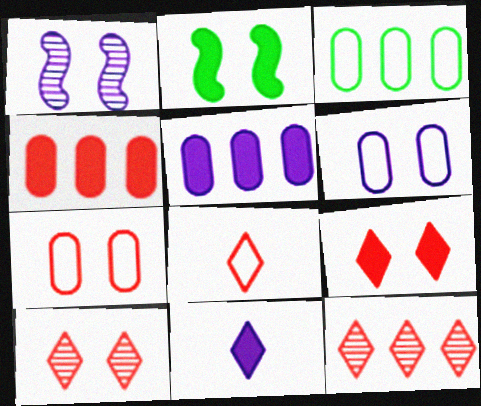[[2, 4, 11], 
[2, 6, 10], 
[8, 9, 12]]